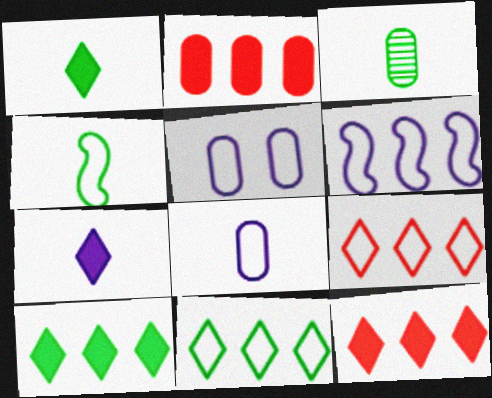[[1, 3, 4], 
[2, 3, 5], 
[4, 5, 9]]